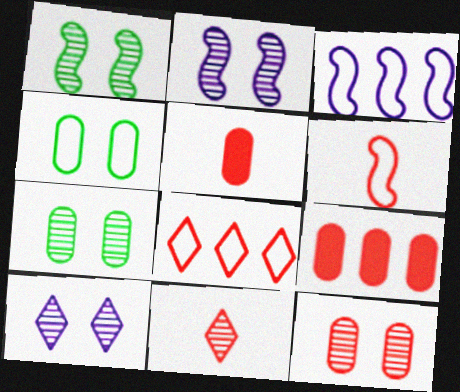[[1, 10, 12], 
[5, 6, 11]]